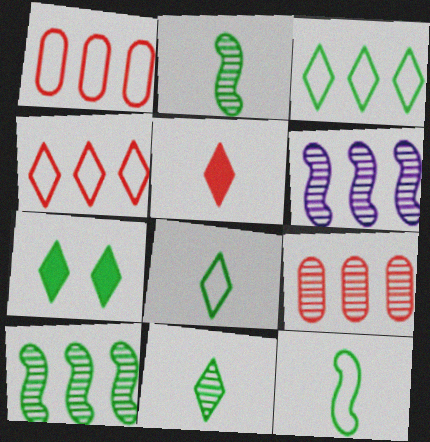[[3, 7, 11]]